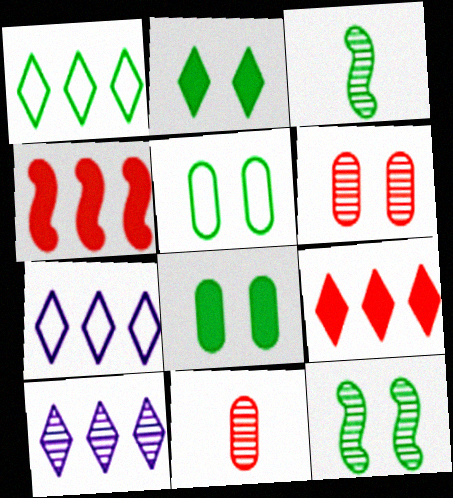[[1, 3, 8], 
[1, 9, 10], 
[2, 5, 12], 
[3, 6, 10], 
[10, 11, 12]]